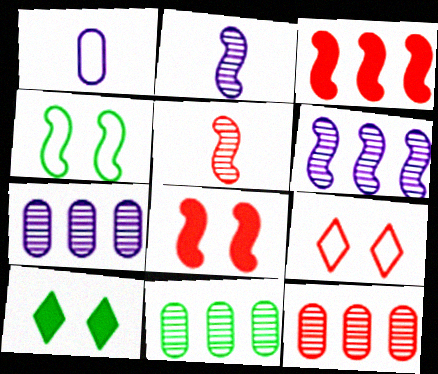[[2, 3, 4], 
[7, 11, 12]]